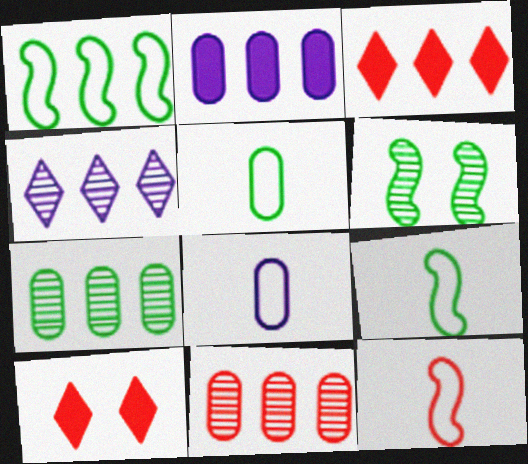[[3, 6, 8], 
[10, 11, 12]]